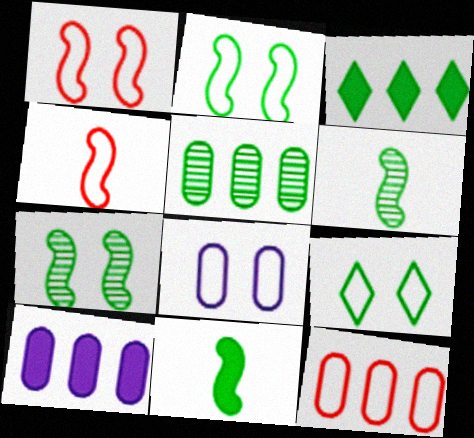[[1, 8, 9], 
[5, 9, 11], 
[5, 10, 12]]